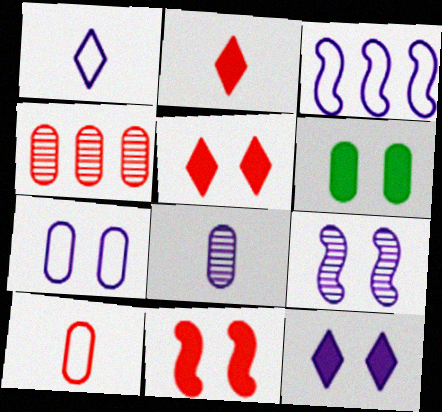[[1, 3, 7], 
[3, 8, 12], 
[6, 11, 12], 
[7, 9, 12]]